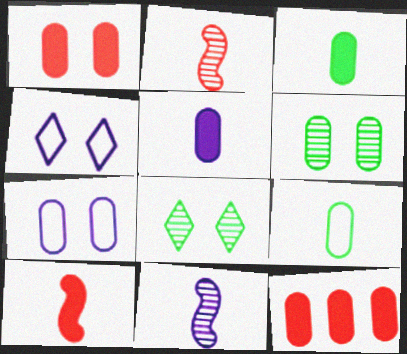[[1, 6, 7]]